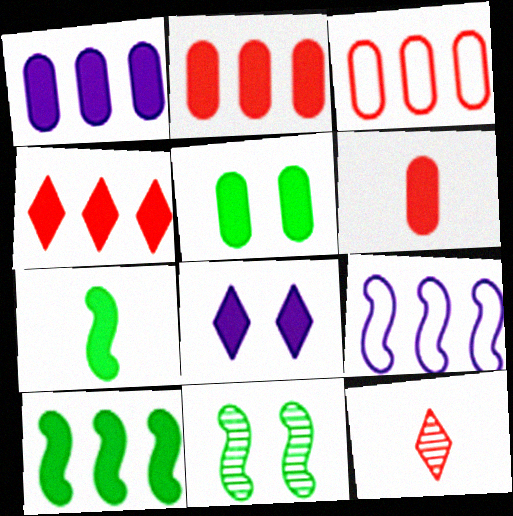[[1, 4, 10], 
[1, 5, 6], 
[2, 7, 8], 
[5, 9, 12], 
[6, 8, 10]]